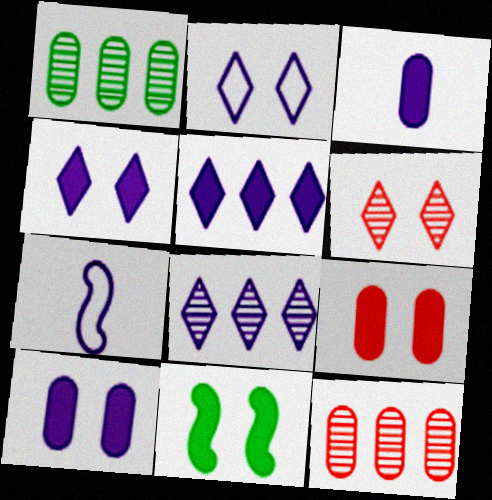[[4, 9, 11], 
[7, 8, 10]]